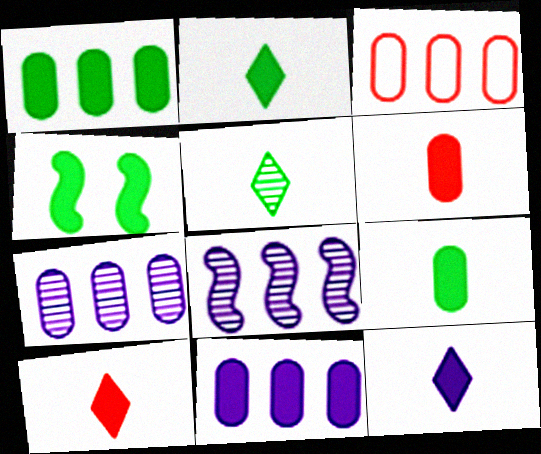[[1, 2, 4], 
[1, 3, 7], 
[2, 10, 12], 
[4, 10, 11]]